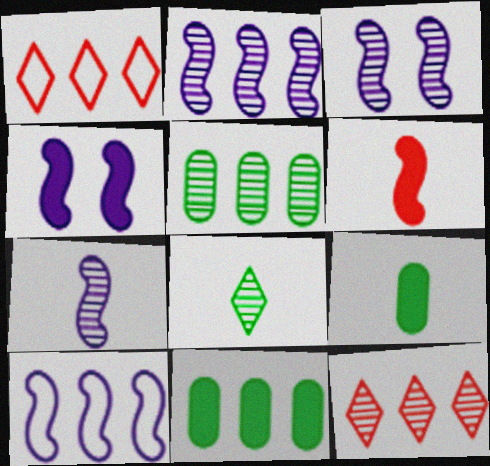[[1, 2, 11], 
[1, 3, 9], 
[2, 3, 7], 
[2, 5, 12], 
[4, 7, 10], 
[10, 11, 12]]